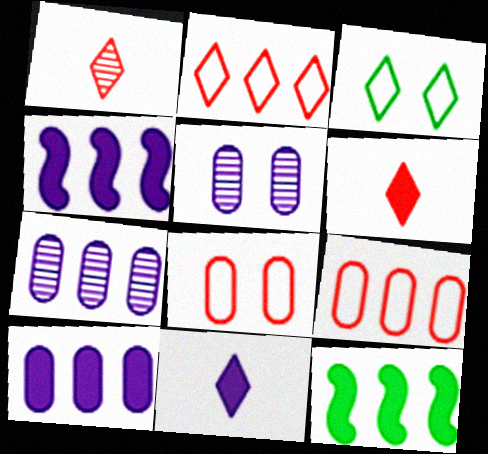[[2, 7, 12]]